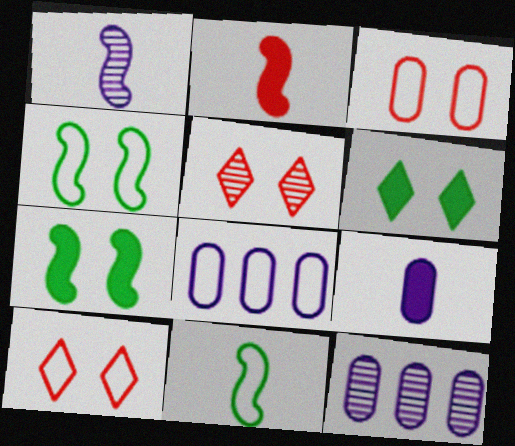[[1, 2, 11], 
[8, 10, 11]]